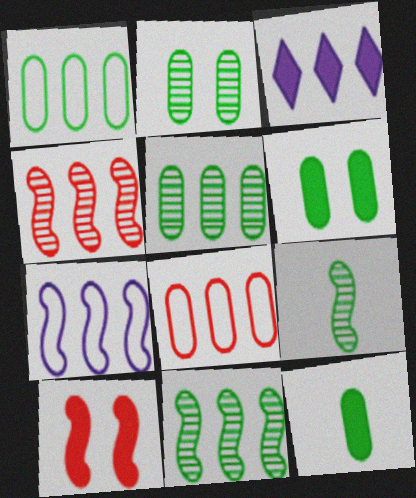[[1, 2, 12], 
[1, 3, 4], 
[3, 8, 11], 
[3, 10, 12], 
[7, 9, 10]]